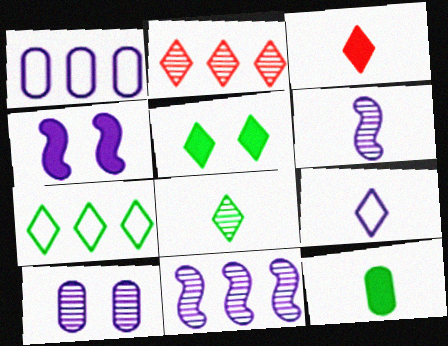[[2, 5, 9], 
[3, 8, 9], 
[5, 7, 8]]